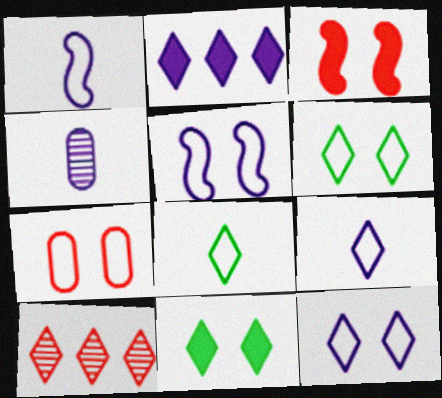[[2, 4, 5], 
[5, 6, 7], 
[9, 10, 11]]